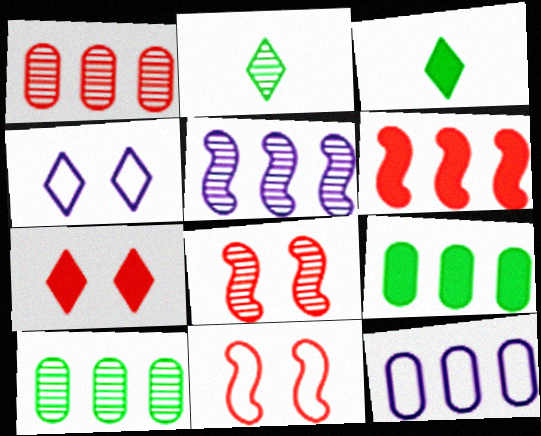[[1, 9, 12], 
[3, 8, 12]]